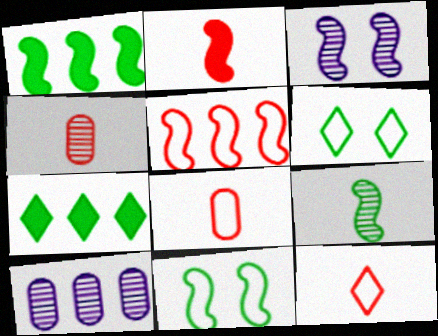[[1, 9, 11], 
[2, 4, 12], 
[2, 6, 10], 
[3, 7, 8], 
[5, 7, 10]]